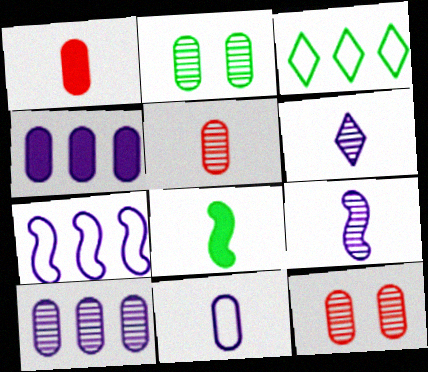[[2, 3, 8], 
[2, 5, 10]]